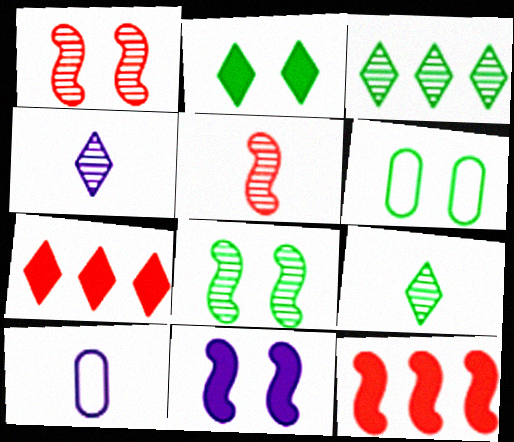[[2, 6, 8], 
[4, 6, 12], 
[7, 8, 10]]